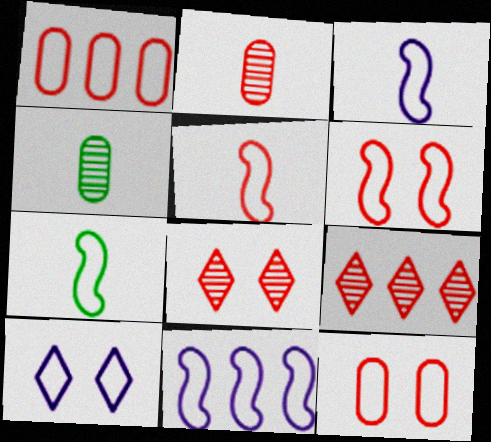[[1, 7, 10], 
[3, 5, 7], 
[6, 7, 11]]